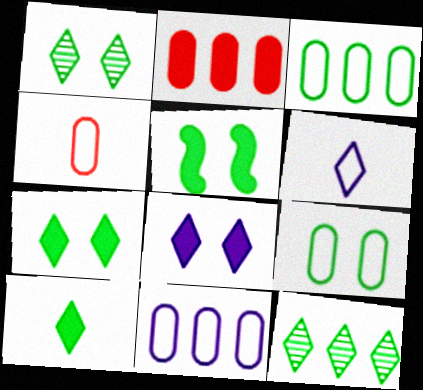[[1, 5, 9], 
[4, 9, 11]]